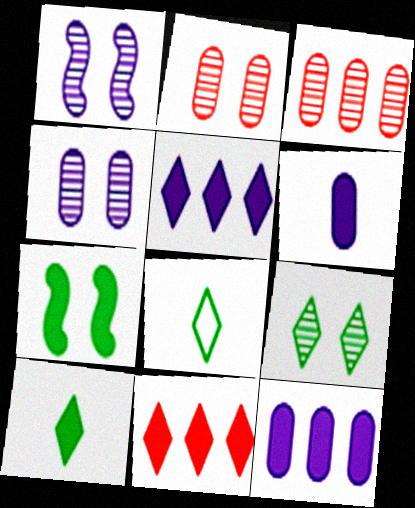[[1, 2, 9], 
[6, 7, 11]]